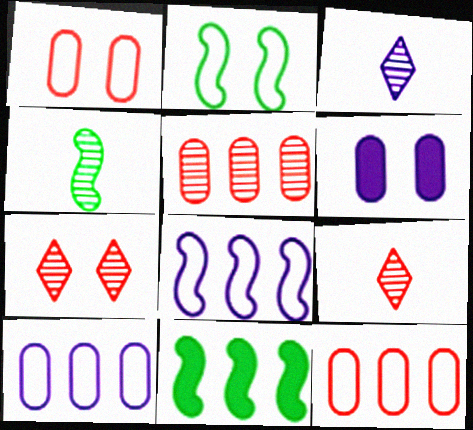[[1, 3, 11], 
[2, 4, 11], 
[2, 6, 7], 
[3, 6, 8]]